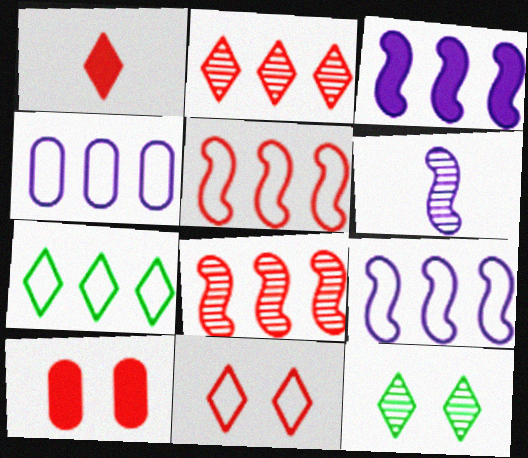[[1, 2, 11], 
[4, 5, 7], 
[6, 7, 10]]